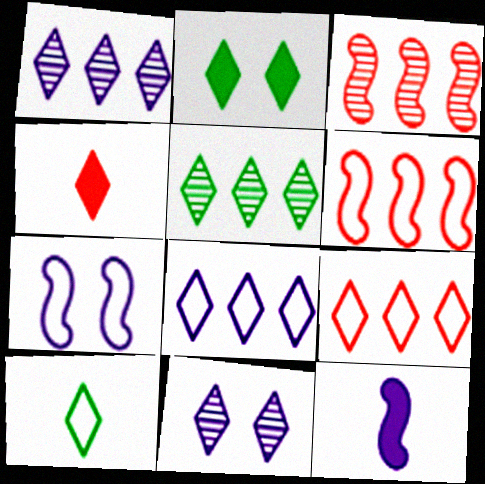[[2, 5, 10]]